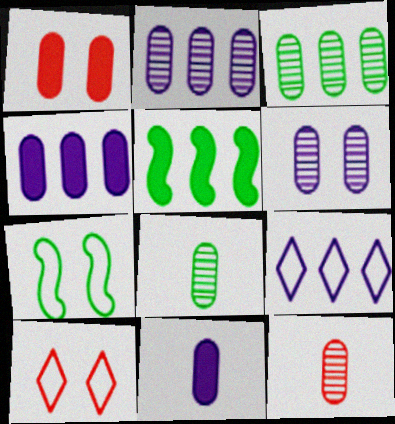[[3, 6, 12]]